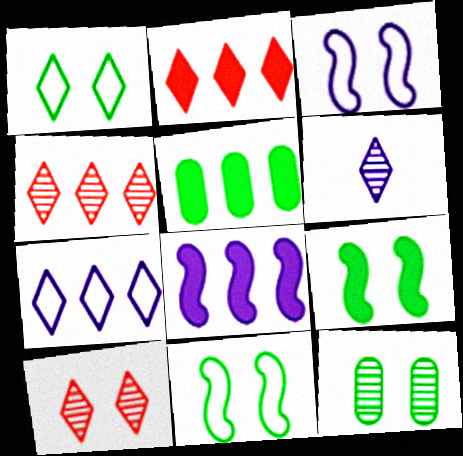[[1, 2, 6], 
[1, 9, 12], 
[2, 5, 8]]